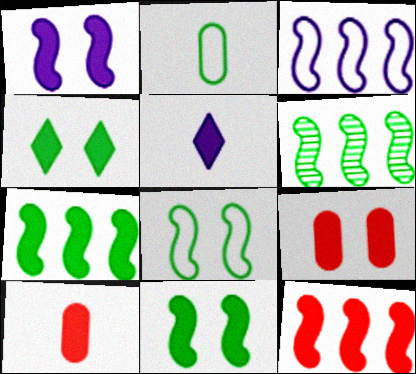[[1, 4, 9], 
[2, 4, 6], 
[3, 6, 12], 
[5, 7, 9]]